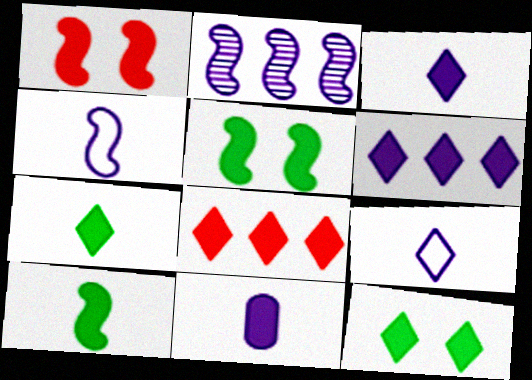[[3, 8, 12], 
[5, 8, 11]]